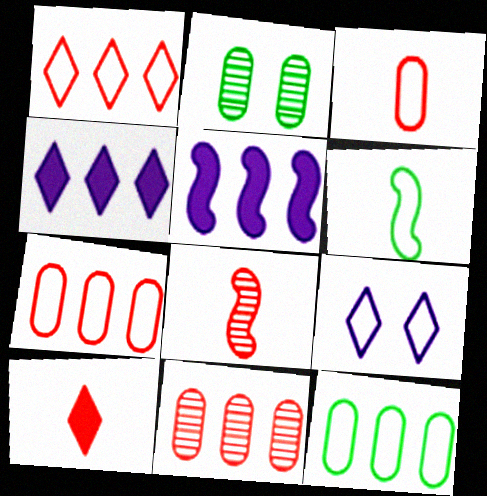[[3, 8, 10], 
[6, 7, 9]]